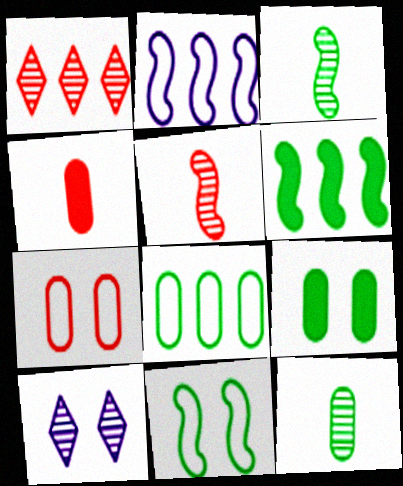[[3, 6, 11], 
[8, 9, 12]]